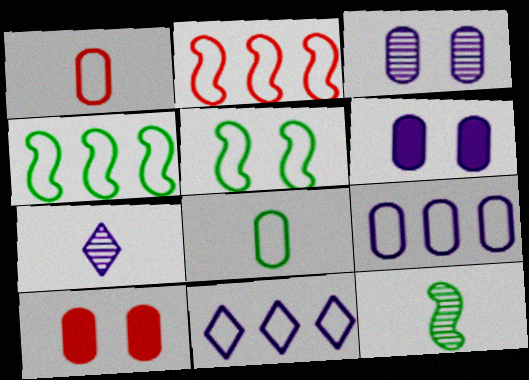[[1, 5, 11], 
[4, 7, 10], 
[10, 11, 12]]